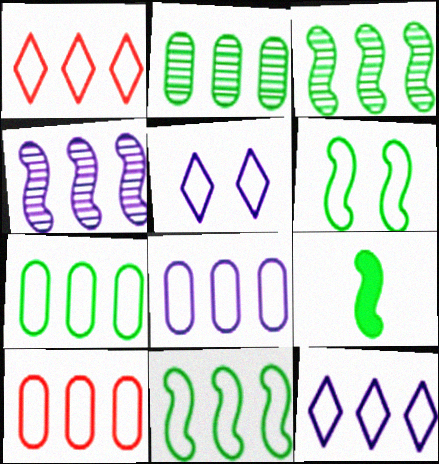[[1, 8, 11], 
[3, 6, 9], 
[7, 8, 10], 
[10, 11, 12]]